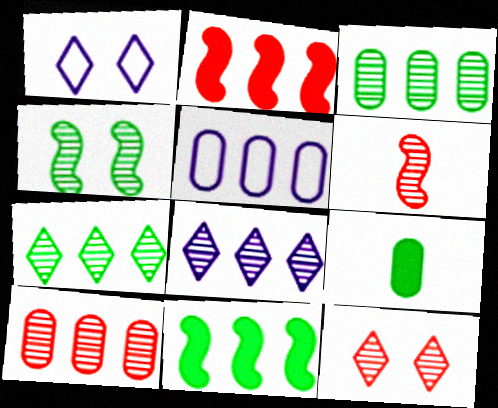[[2, 5, 7], 
[6, 10, 12]]